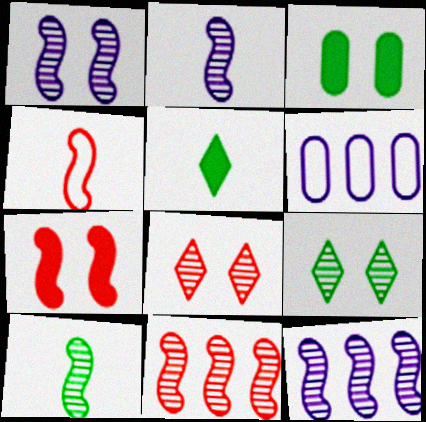[[1, 2, 12], 
[1, 10, 11], 
[4, 7, 11]]